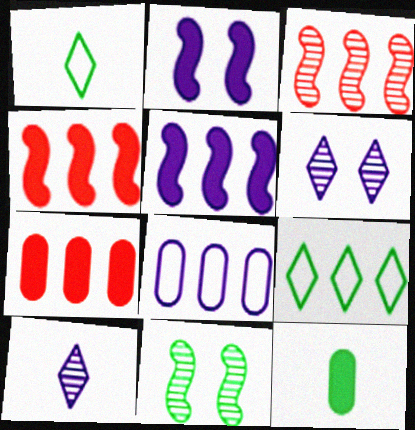[[2, 8, 10], 
[9, 11, 12]]